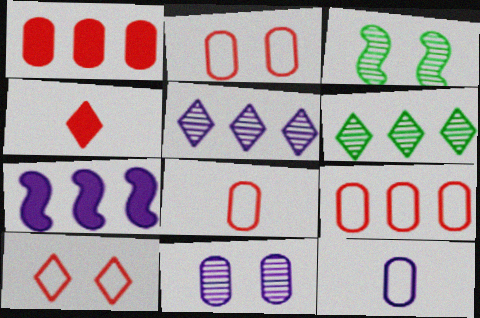[[2, 8, 9], 
[6, 7, 9]]